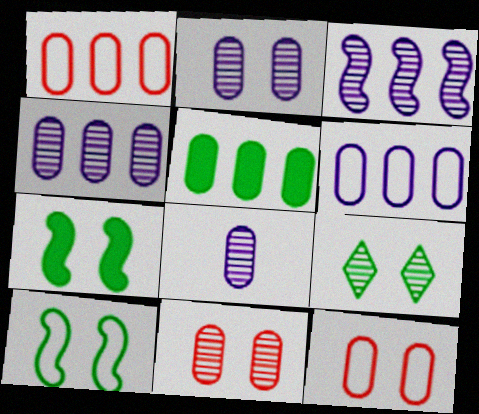[[1, 4, 5], 
[2, 4, 8], 
[5, 8, 12]]